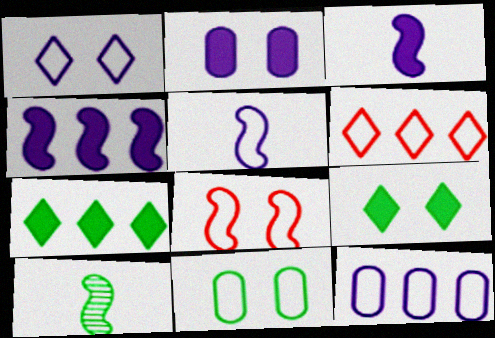[[1, 5, 12], 
[1, 8, 11], 
[2, 6, 10], 
[4, 8, 10], 
[5, 6, 11], 
[7, 10, 11]]